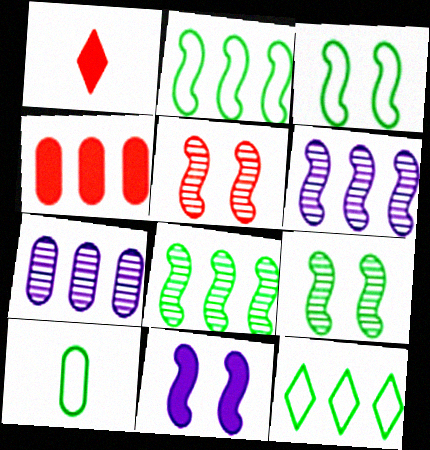[[1, 3, 7], 
[3, 5, 11], 
[3, 10, 12], 
[4, 6, 12]]